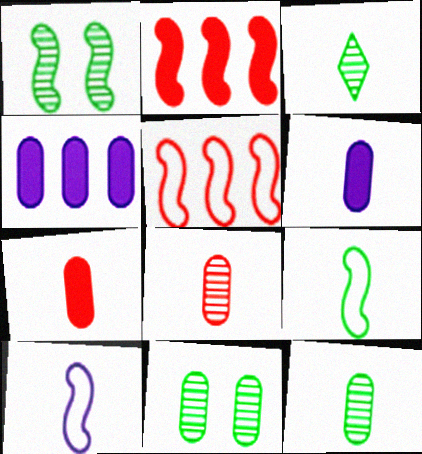[[1, 2, 10], 
[3, 7, 10]]